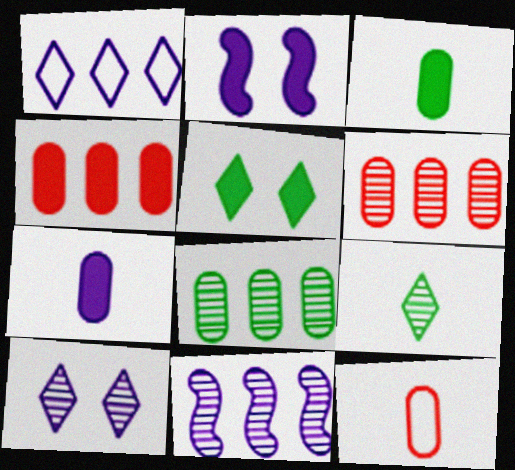[[5, 11, 12]]